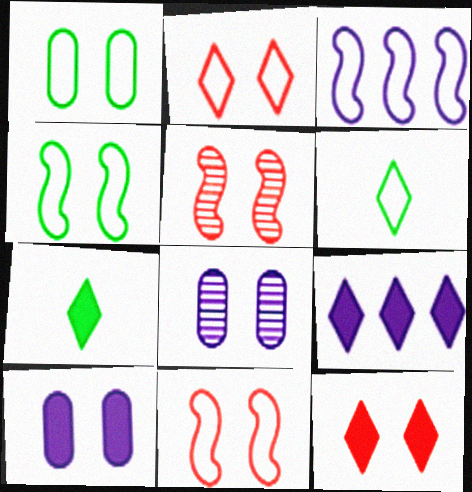[[4, 8, 12], 
[7, 9, 12]]